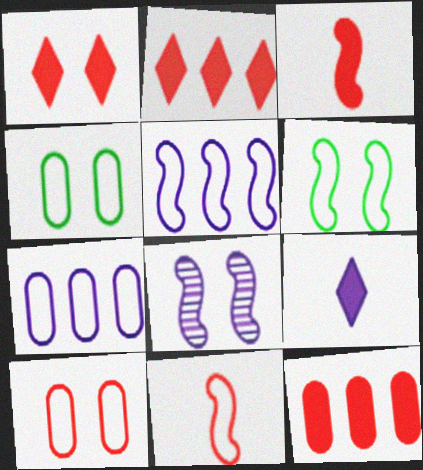[[1, 3, 12], 
[1, 4, 8], 
[5, 6, 11], 
[7, 8, 9]]